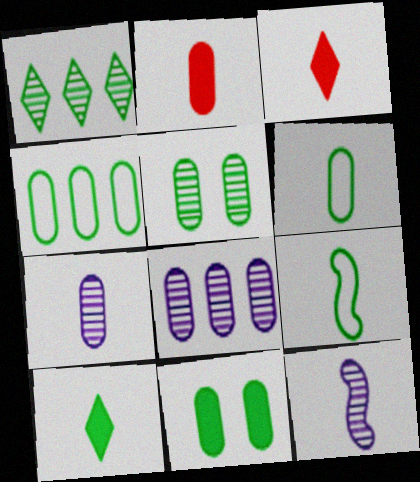[[1, 9, 11], 
[2, 6, 7], 
[3, 6, 12], 
[3, 7, 9]]